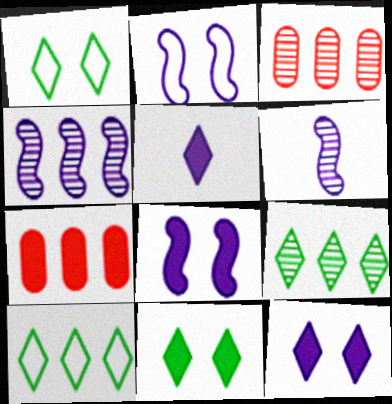[[1, 6, 7], 
[3, 4, 9], 
[4, 7, 10]]